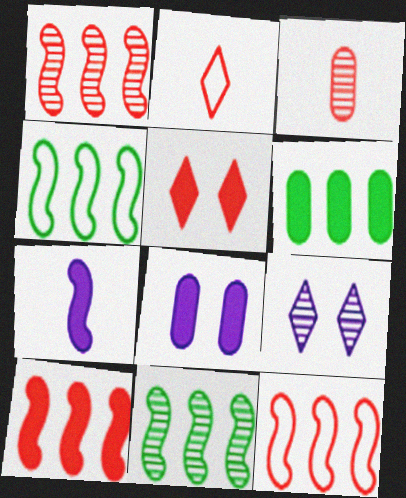[[1, 10, 12], 
[2, 8, 11], 
[3, 5, 12], 
[3, 9, 11], 
[5, 6, 7]]